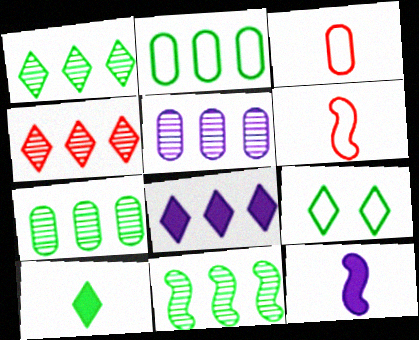[[1, 7, 11], 
[1, 9, 10], 
[4, 5, 11]]